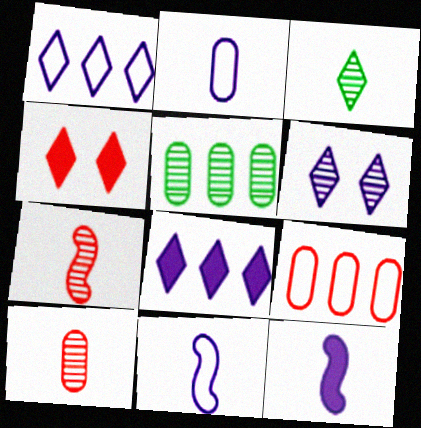[[1, 3, 4], 
[4, 5, 11], 
[4, 7, 9], 
[5, 6, 7]]